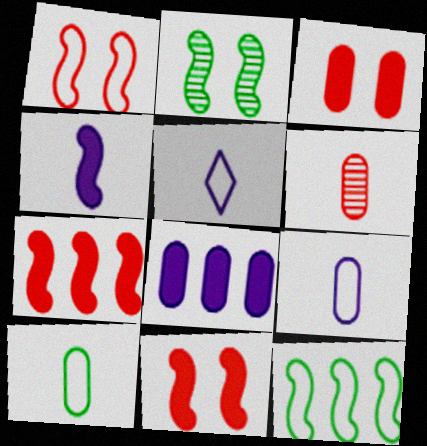[]